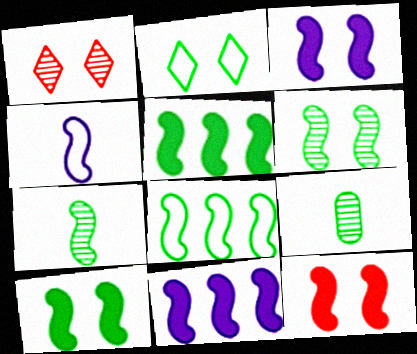[[2, 5, 9], 
[3, 10, 12], 
[7, 8, 10]]